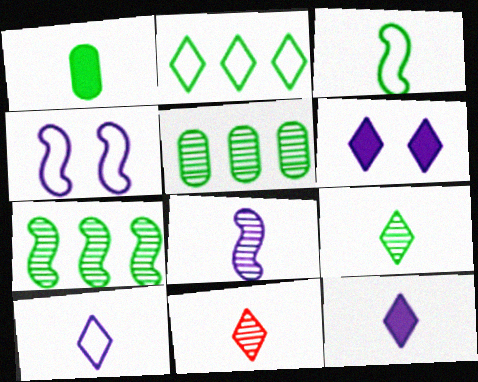[[1, 3, 9], 
[2, 6, 11]]